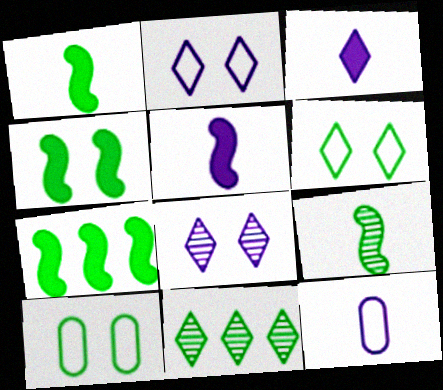[[1, 4, 7], 
[1, 10, 11]]